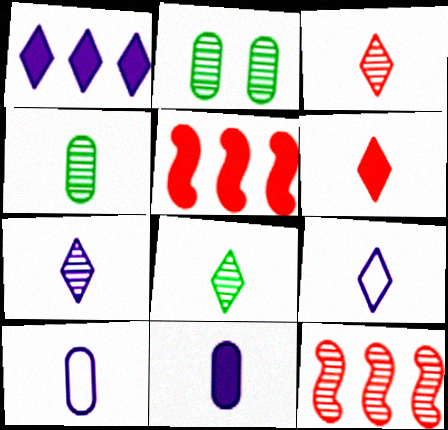[[2, 5, 9], 
[2, 7, 12], 
[3, 7, 8], 
[6, 8, 9]]